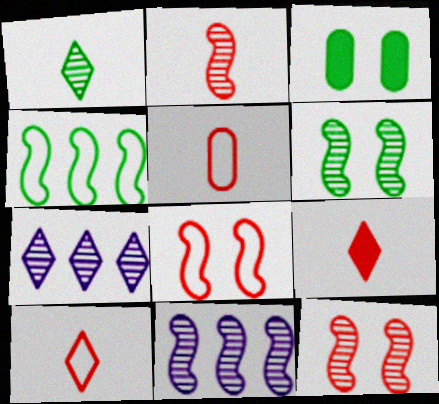[[1, 3, 4], 
[2, 5, 9], 
[2, 6, 11], 
[3, 10, 11]]